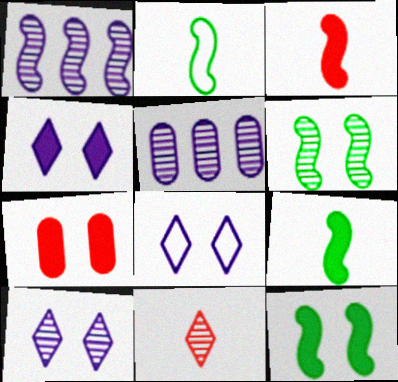[[4, 7, 12], 
[4, 8, 10], 
[5, 6, 11], 
[6, 7, 8]]